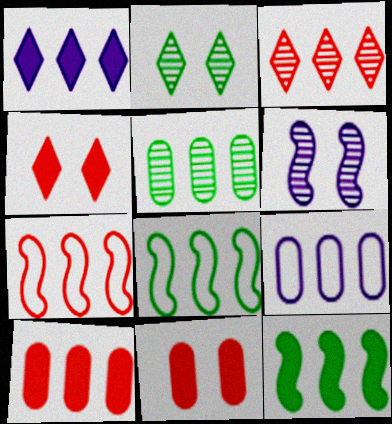[[1, 5, 7], 
[1, 10, 12], 
[3, 7, 10], 
[3, 9, 12], 
[5, 9, 10]]